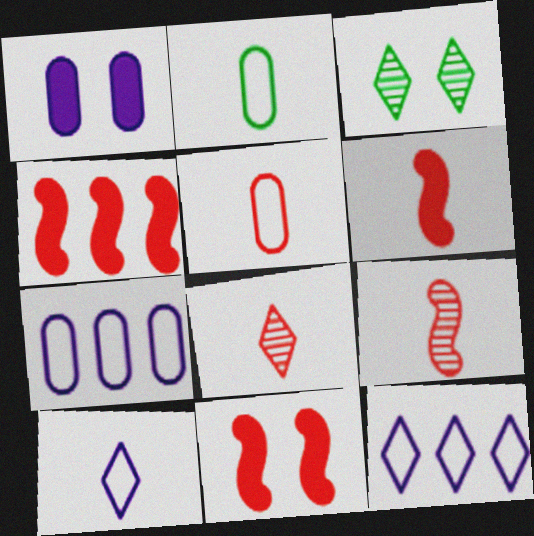[[3, 6, 7], 
[4, 6, 11], 
[5, 6, 8]]